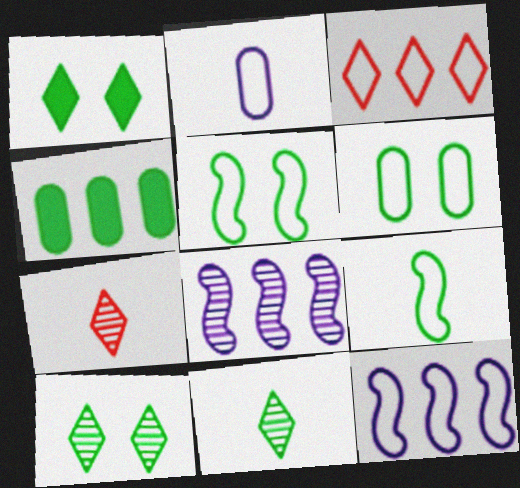[[2, 3, 5], 
[3, 4, 8], 
[4, 5, 11], 
[4, 9, 10]]